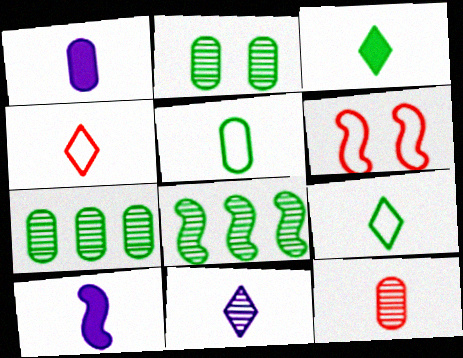[[1, 5, 12], 
[3, 4, 11], 
[6, 8, 10], 
[9, 10, 12]]